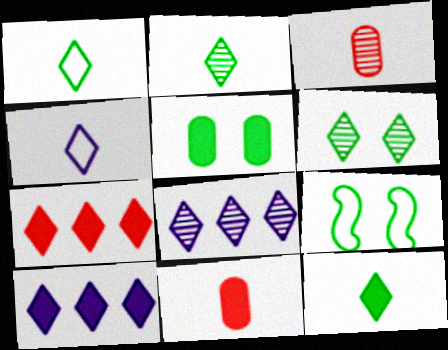[[1, 2, 12], 
[3, 9, 10], 
[4, 6, 7], 
[5, 6, 9], 
[8, 9, 11]]